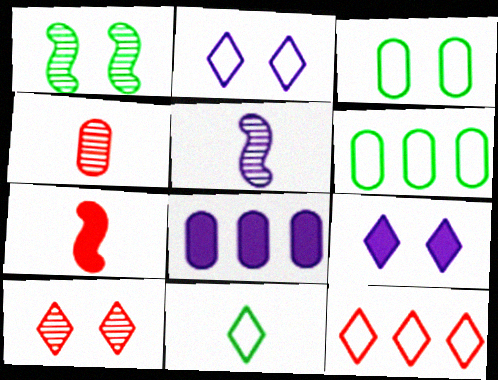[[2, 5, 8], 
[2, 11, 12], 
[3, 4, 8]]